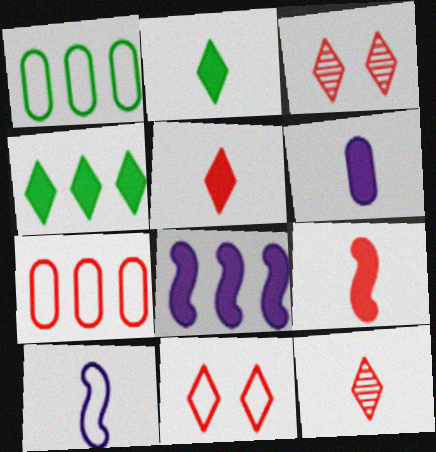[[1, 10, 11], 
[2, 6, 9], 
[3, 7, 9]]